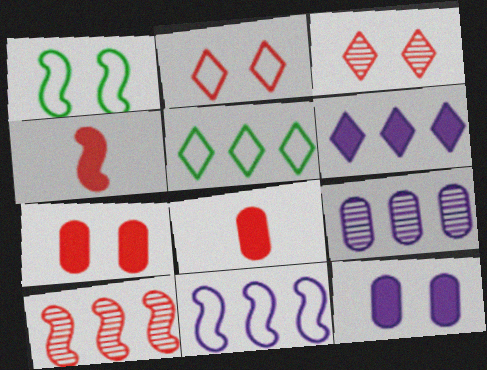[[1, 3, 12], 
[2, 8, 10], 
[6, 9, 11]]